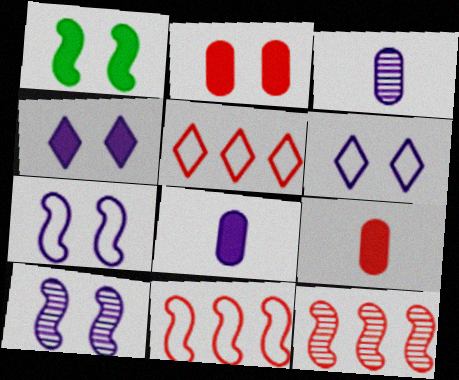[[1, 2, 4], 
[1, 3, 5]]